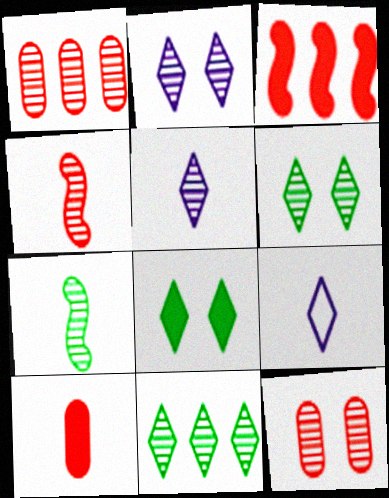[[1, 2, 7], 
[7, 9, 10]]